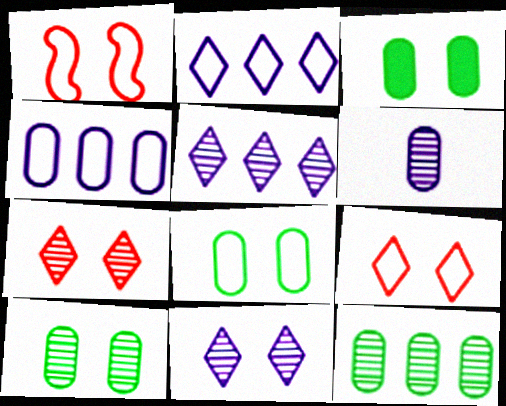[[1, 3, 11], 
[3, 8, 10]]